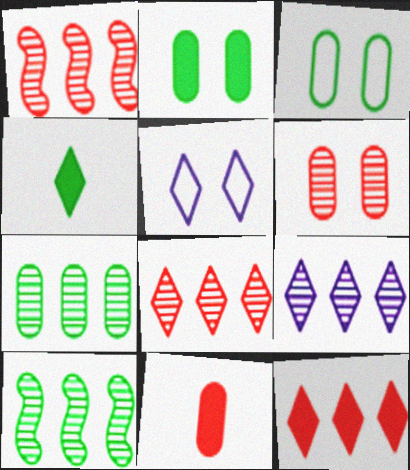[[1, 7, 9], 
[3, 4, 10], 
[4, 5, 8], 
[5, 10, 11]]